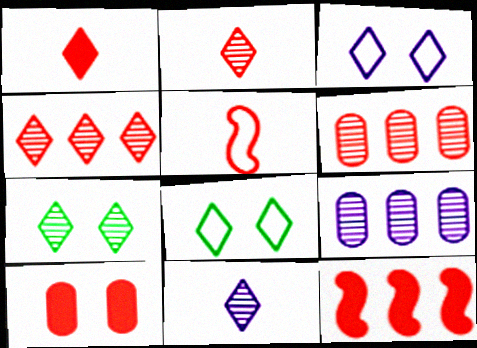[[1, 10, 12], 
[4, 5, 10], 
[4, 7, 11]]